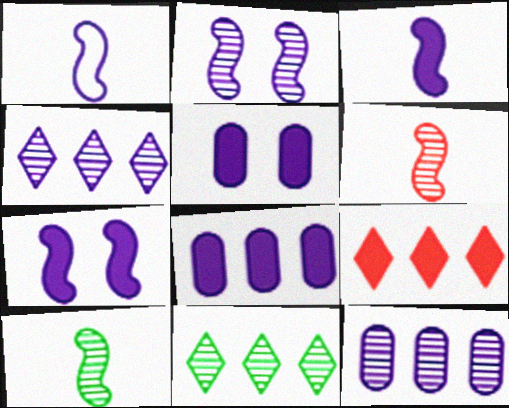[[1, 4, 5]]